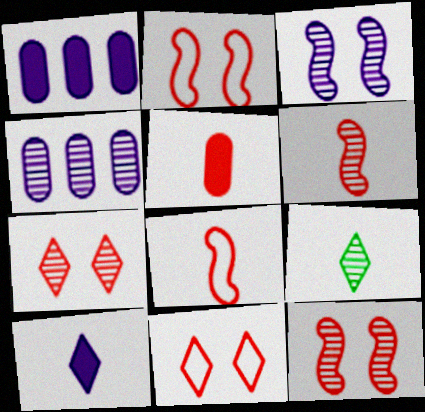[[1, 2, 9], 
[4, 9, 12]]